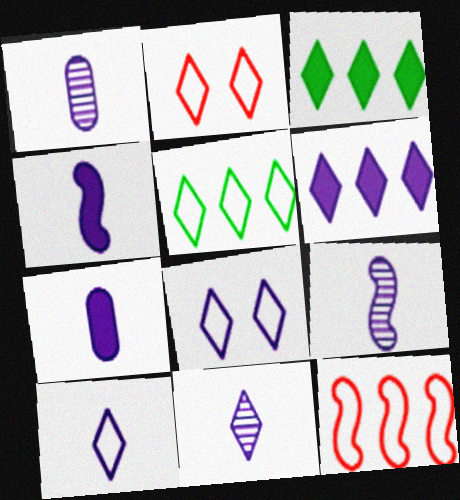[[1, 4, 10], 
[1, 9, 11], 
[2, 3, 11], 
[2, 5, 10], 
[6, 8, 11], 
[7, 9, 10]]